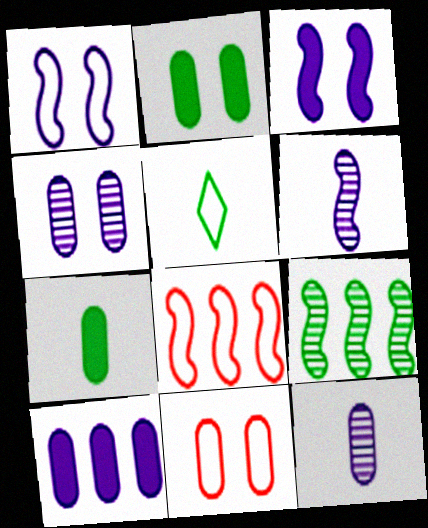[[2, 4, 11], 
[2, 5, 9]]